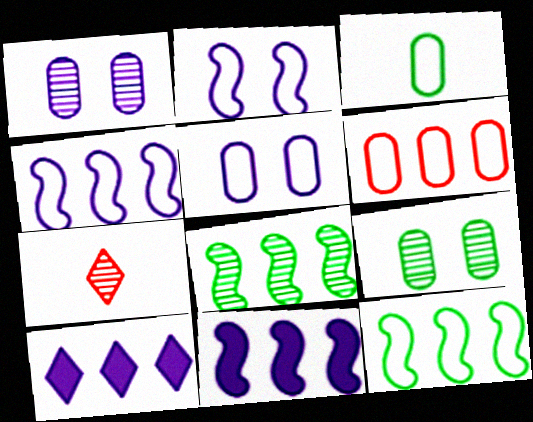[[1, 7, 8], 
[3, 5, 6], 
[6, 8, 10]]